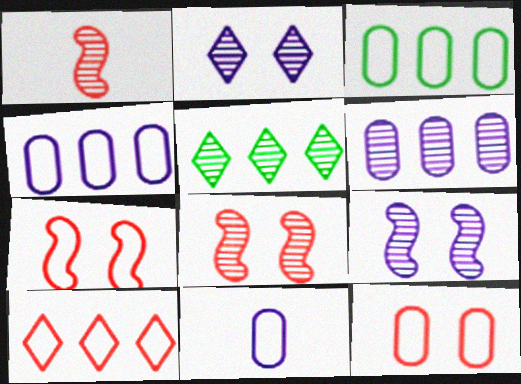[[3, 11, 12]]